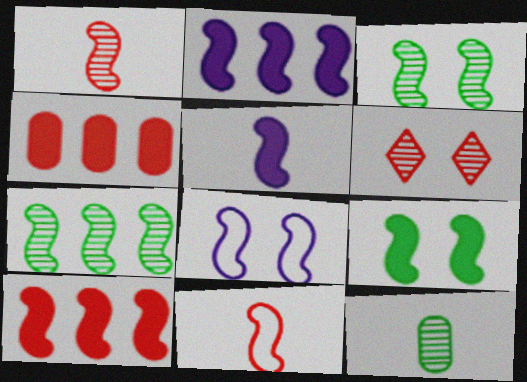[[2, 3, 11], 
[4, 6, 11], 
[5, 9, 10]]